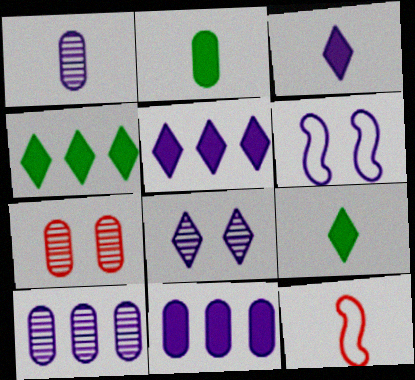[[1, 5, 6], 
[1, 9, 12], 
[3, 6, 10]]